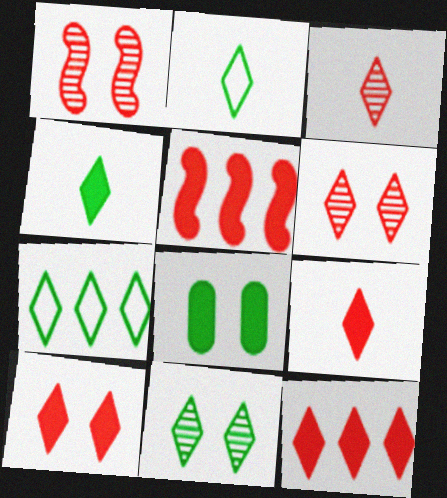[[4, 7, 11], 
[9, 10, 12]]